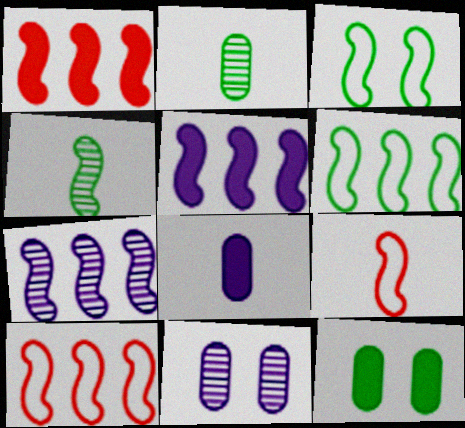[[1, 6, 7]]